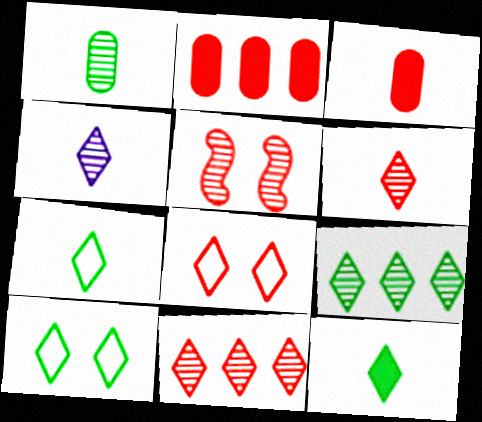[[9, 10, 12]]